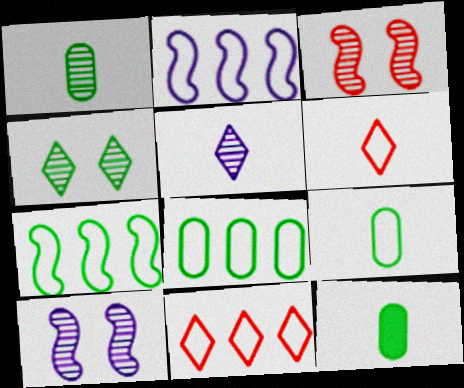[[1, 9, 12], 
[2, 8, 11], 
[4, 7, 12], 
[10, 11, 12]]